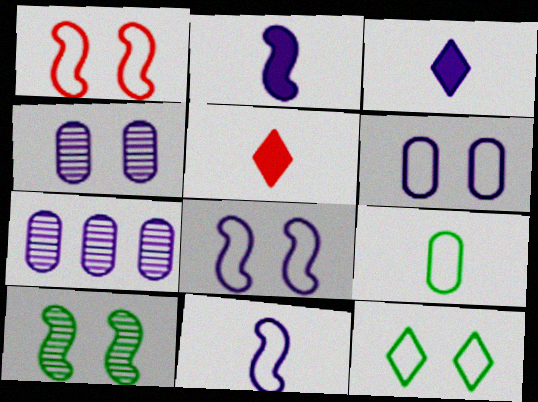[[1, 6, 12], 
[3, 7, 8]]